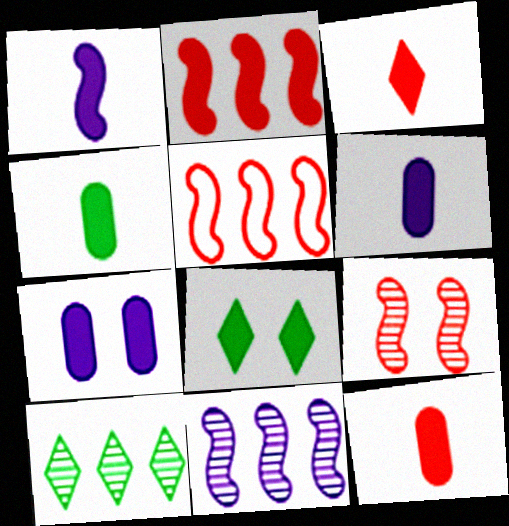[[1, 3, 4], 
[2, 6, 8], 
[4, 6, 12]]